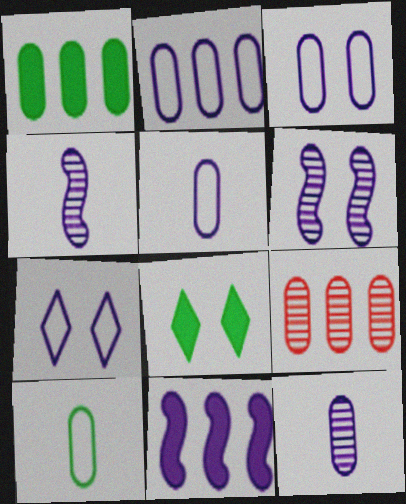[[1, 2, 9], 
[2, 3, 5], 
[7, 11, 12]]